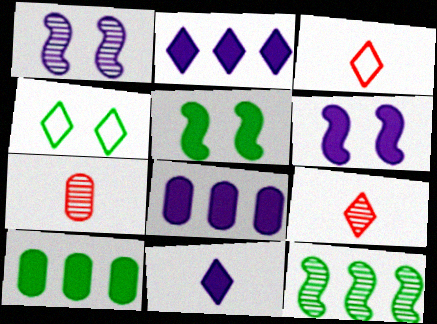[[1, 3, 10], 
[2, 4, 9], 
[6, 8, 11]]